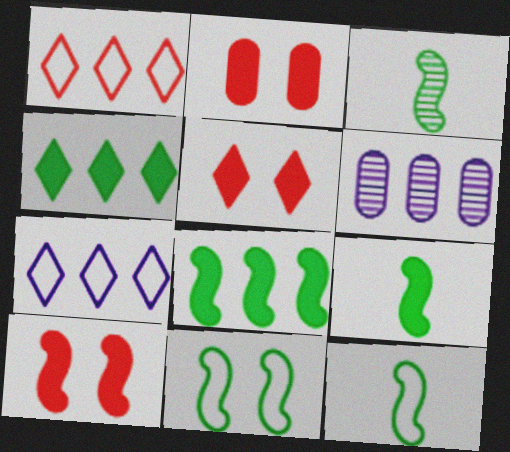[[1, 6, 8], 
[2, 3, 7], 
[2, 5, 10], 
[3, 8, 11], 
[3, 9, 12], 
[5, 6, 12]]